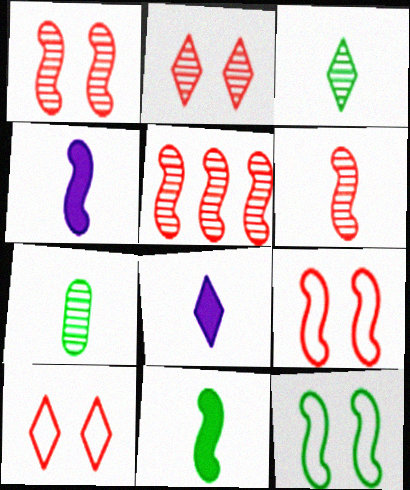[[1, 5, 6], 
[4, 5, 12]]